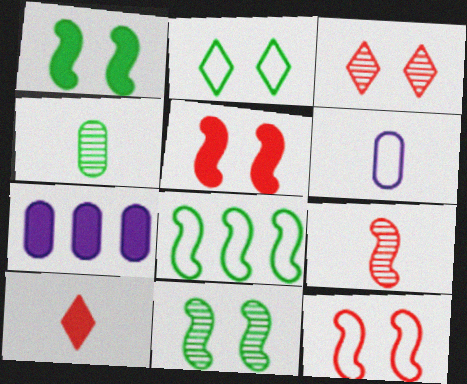[[1, 7, 10], 
[2, 7, 9]]